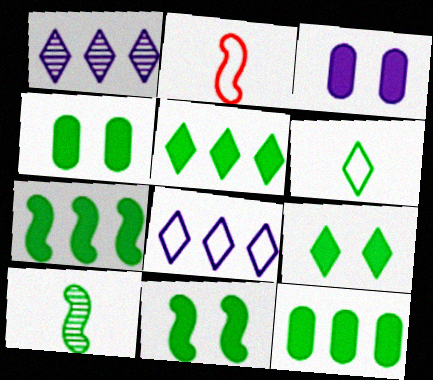[[1, 2, 4], 
[4, 9, 11], 
[5, 7, 12]]